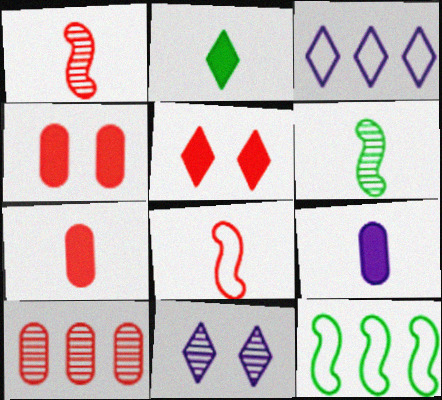[[3, 4, 6], 
[5, 8, 10], 
[6, 10, 11], 
[7, 11, 12]]